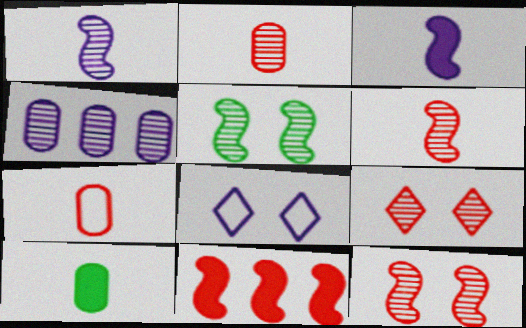[[3, 4, 8], 
[7, 9, 11]]